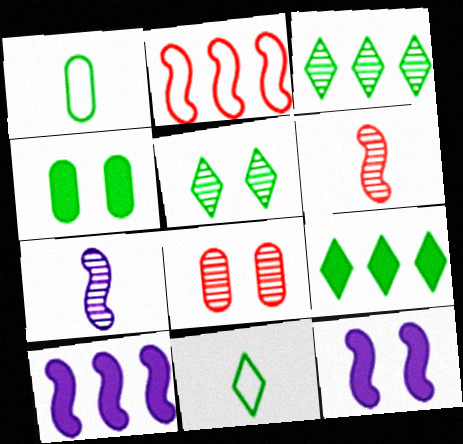[[3, 7, 8], 
[5, 9, 11], 
[8, 10, 11]]